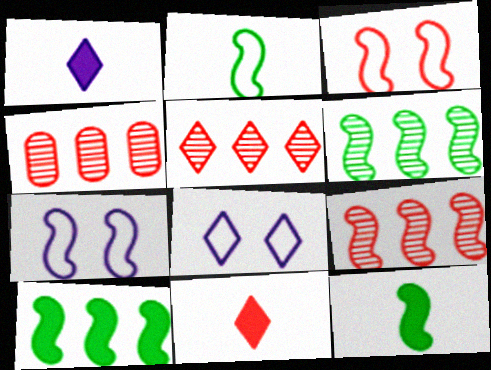[[3, 4, 11], 
[4, 5, 9], 
[4, 8, 12], 
[7, 9, 12]]